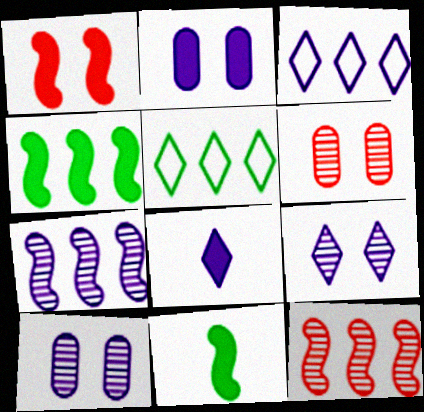[[3, 6, 11], 
[3, 8, 9]]